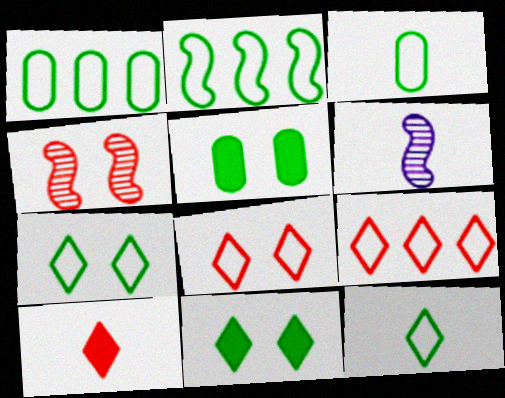[[2, 3, 7], 
[3, 6, 10], 
[5, 6, 9]]